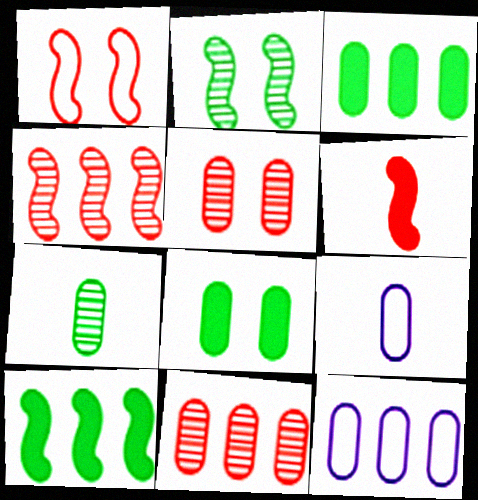[[1, 4, 6], 
[3, 5, 9], 
[3, 11, 12], 
[8, 9, 11]]